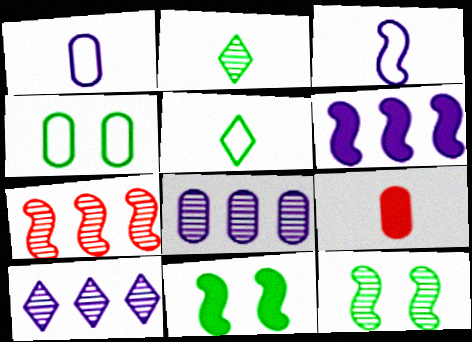[[2, 3, 9], 
[3, 7, 11], 
[4, 8, 9]]